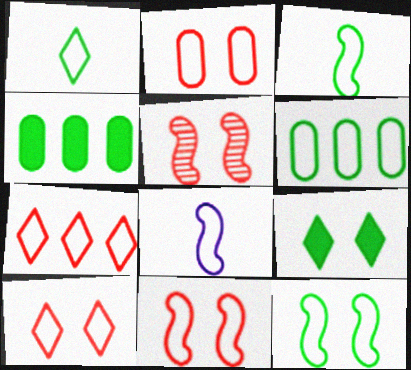[[1, 6, 12], 
[2, 10, 11], 
[6, 8, 10]]